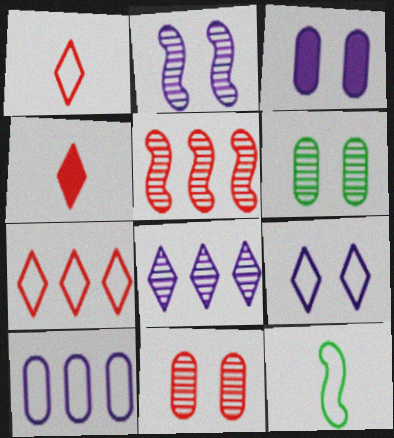[[2, 3, 9]]